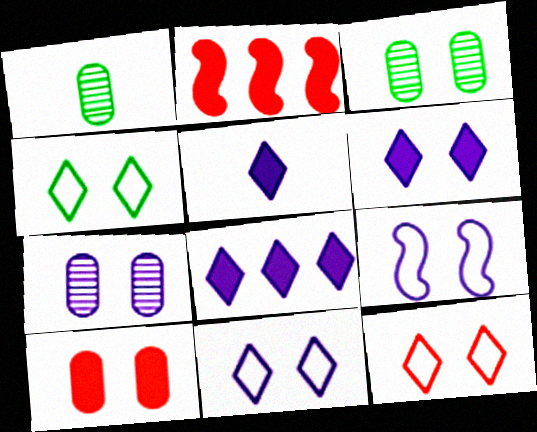[[1, 2, 11], 
[4, 11, 12], 
[5, 6, 8], 
[6, 7, 9]]